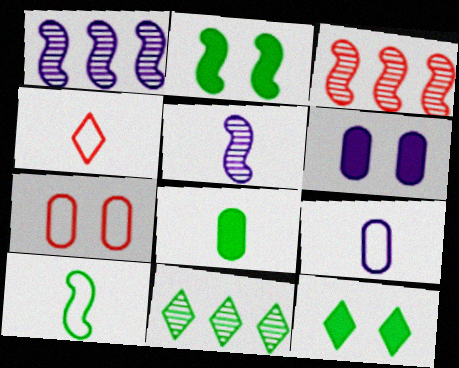[[3, 9, 12], 
[4, 5, 8], 
[4, 9, 10]]